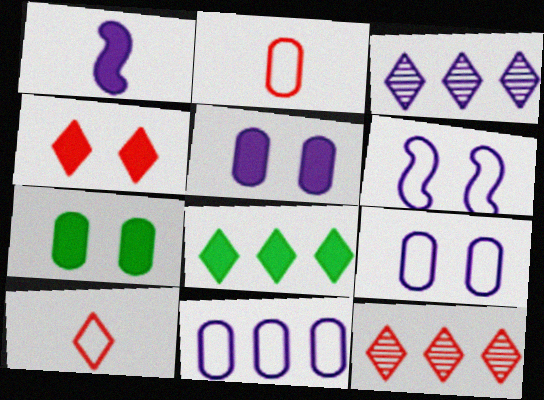[[1, 3, 9], 
[4, 10, 12]]